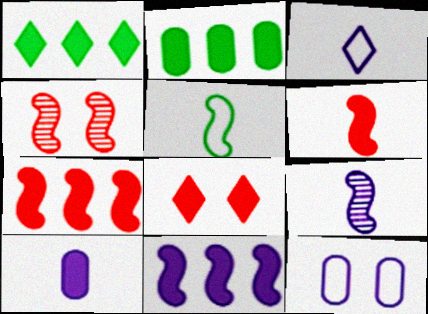[[2, 3, 4], 
[3, 9, 10], 
[4, 5, 11], 
[5, 6, 9]]